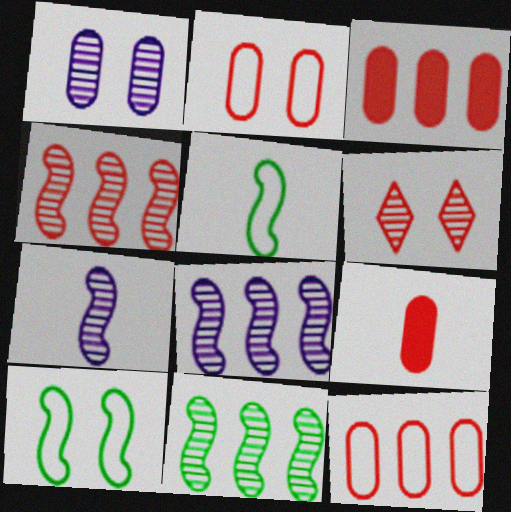[[4, 8, 11]]